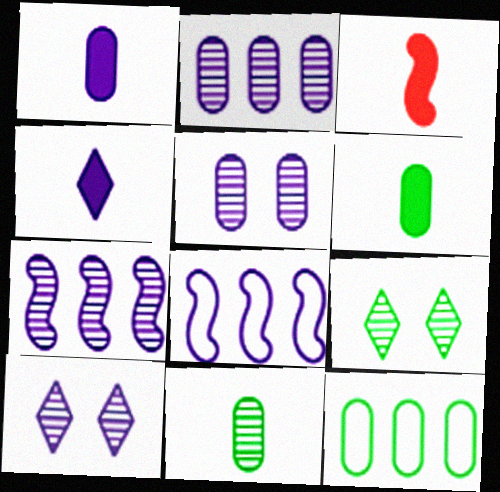[[1, 8, 10], 
[3, 4, 6], 
[3, 10, 12], 
[4, 5, 8]]